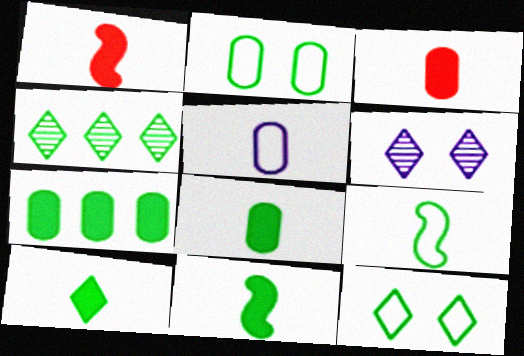[[2, 4, 11], 
[4, 10, 12], 
[8, 10, 11]]